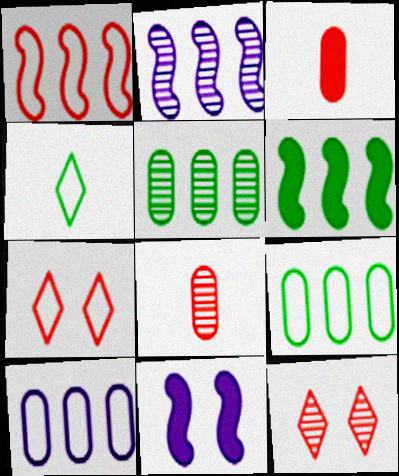[[1, 2, 6], 
[1, 3, 12]]